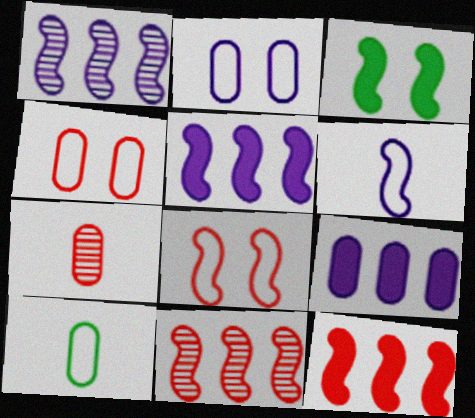[[3, 6, 11]]